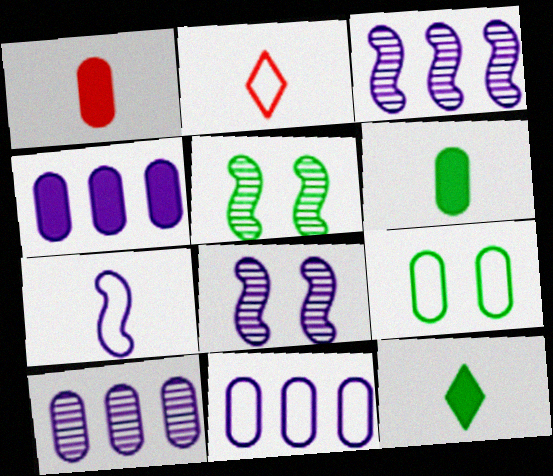[[1, 9, 10], 
[2, 4, 5], 
[4, 10, 11]]